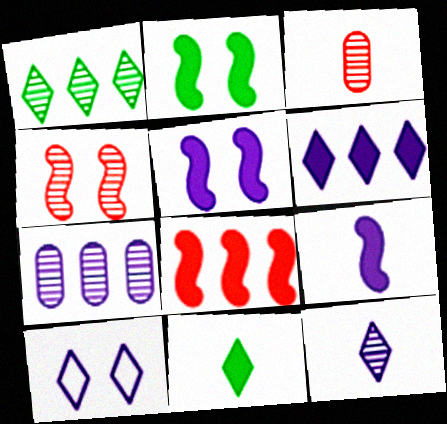[[2, 8, 9], 
[6, 10, 12], 
[7, 9, 10]]